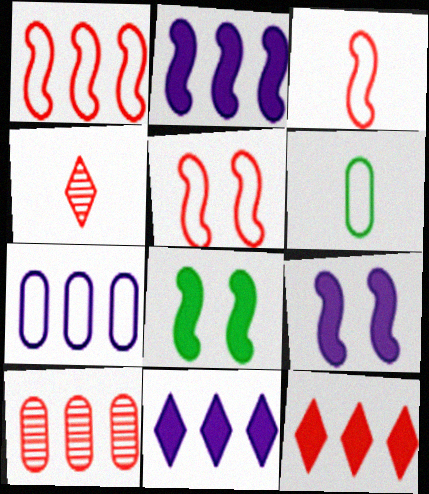[[1, 3, 5], 
[1, 10, 12], 
[4, 7, 8]]